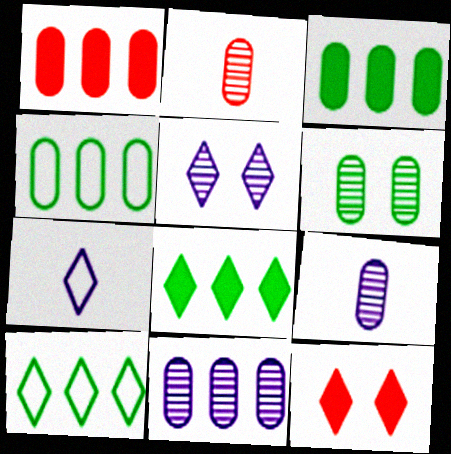[[1, 4, 11], 
[2, 6, 11]]